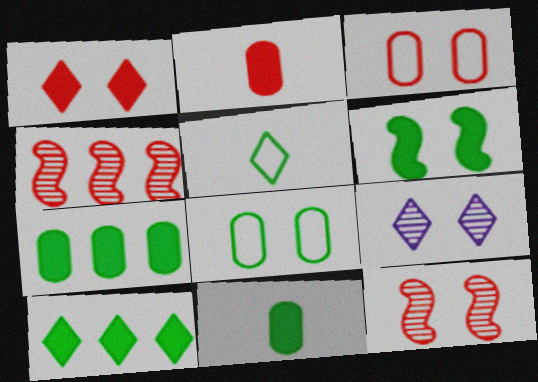[[1, 3, 12], 
[3, 6, 9], 
[6, 10, 11]]